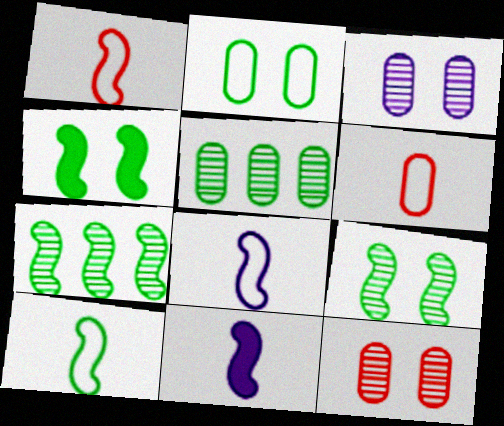[[1, 8, 10], 
[4, 7, 10]]